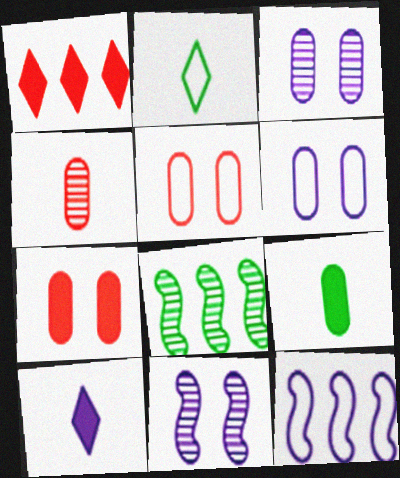[[2, 5, 12], 
[3, 10, 12], 
[5, 8, 10]]